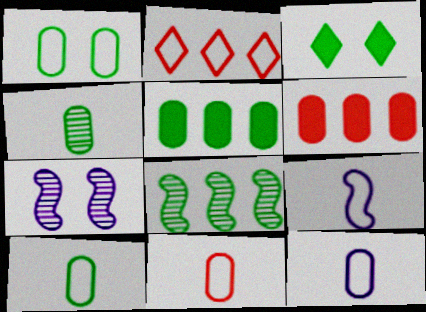[[1, 2, 9], 
[1, 4, 5], 
[3, 8, 10], 
[10, 11, 12]]